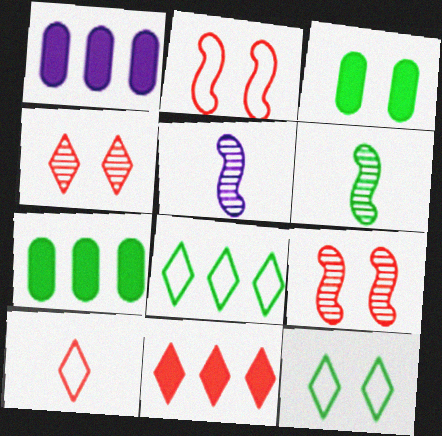[[3, 6, 8], 
[4, 10, 11], 
[6, 7, 12]]